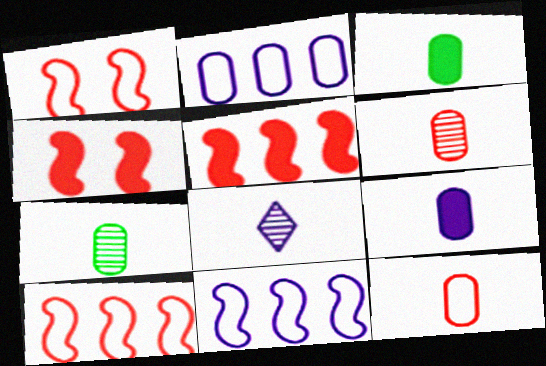[[7, 9, 12]]